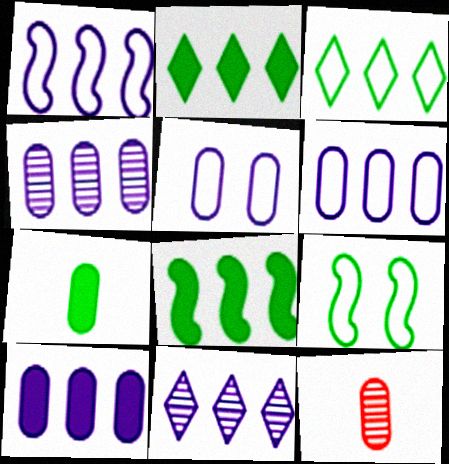[[1, 10, 11], 
[4, 6, 10]]